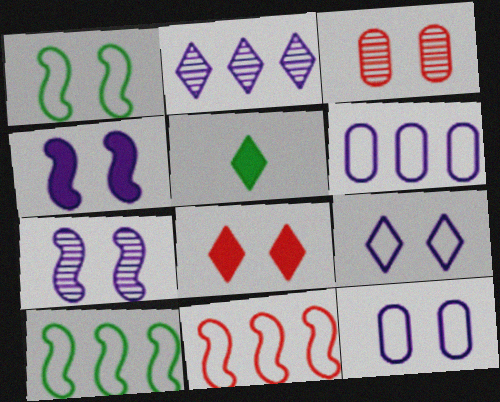[]